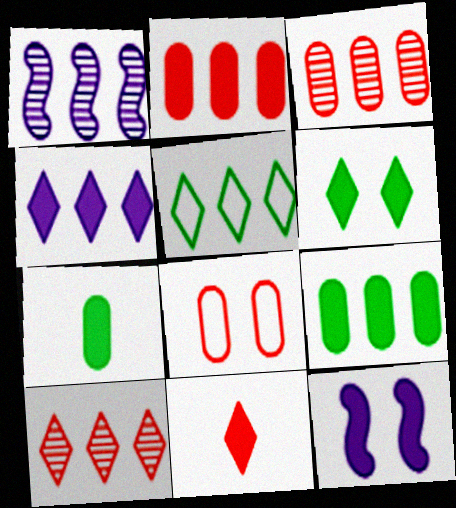[[1, 2, 5], 
[4, 5, 10], 
[4, 6, 11], 
[9, 11, 12]]